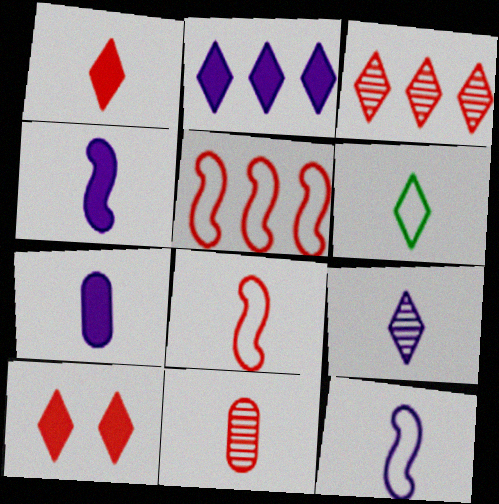[[1, 6, 9], 
[1, 8, 11], 
[4, 6, 11], 
[5, 10, 11], 
[7, 9, 12]]